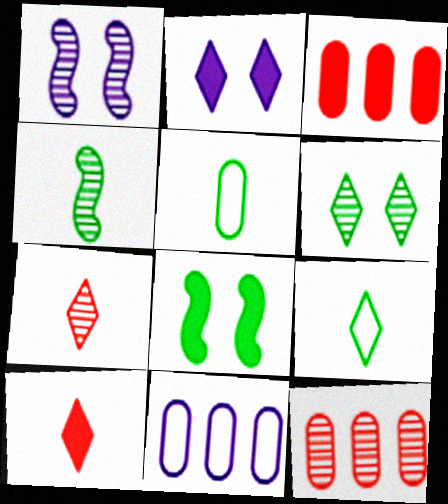[[1, 3, 9], 
[7, 8, 11]]